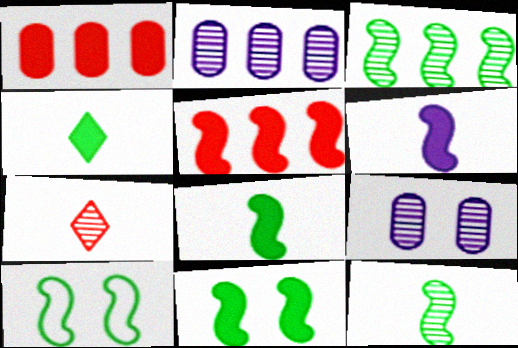[[3, 7, 9], 
[3, 8, 10], 
[5, 6, 11]]